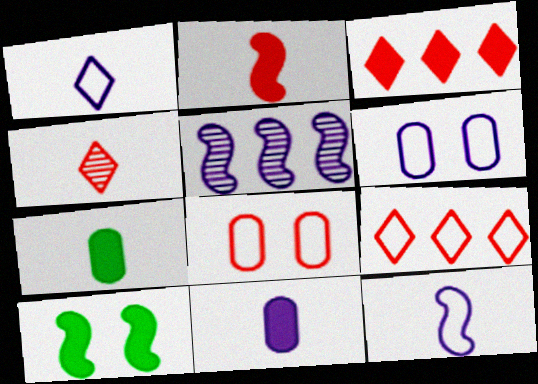[[3, 10, 11], 
[4, 7, 12]]